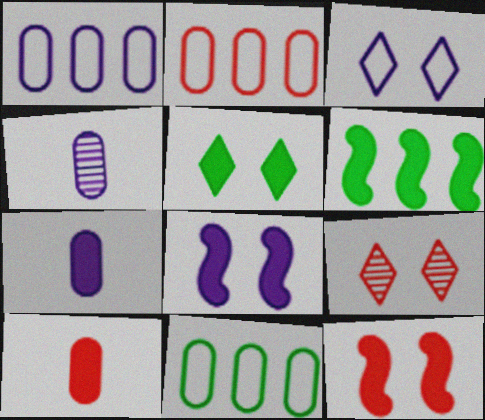[[1, 2, 11], 
[3, 5, 9]]